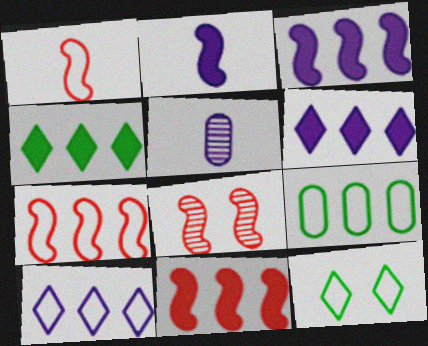[[1, 8, 11], 
[5, 11, 12], 
[7, 9, 10]]